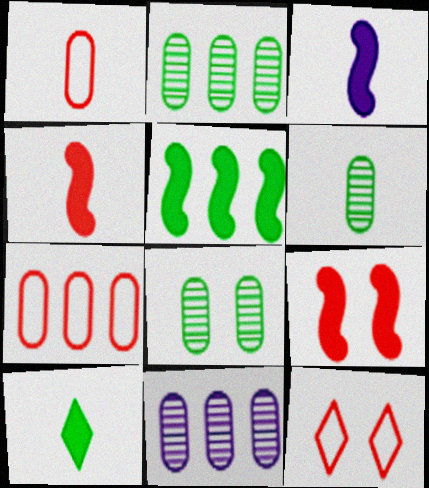[[2, 3, 12], 
[2, 6, 8], 
[3, 5, 9]]